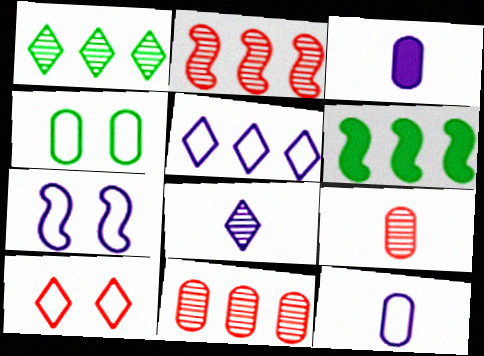[[3, 4, 11], 
[4, 7, 10], 
[5, 6, 11], 
[5, 7, 12]]